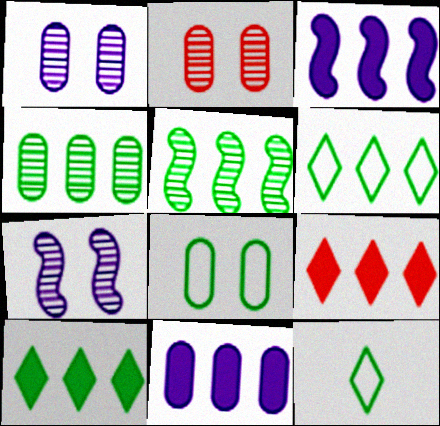[[2, 3, 12]]